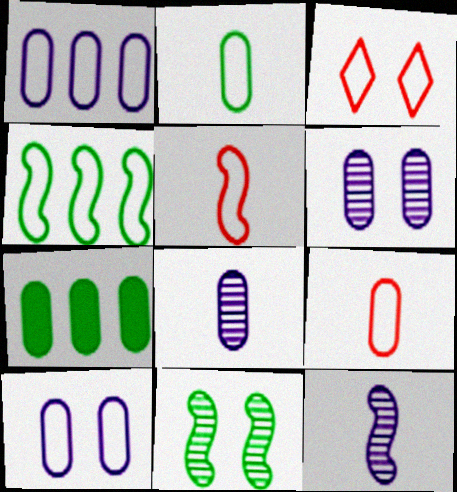[[3, 7, 12], 
[6, 7, 9]]